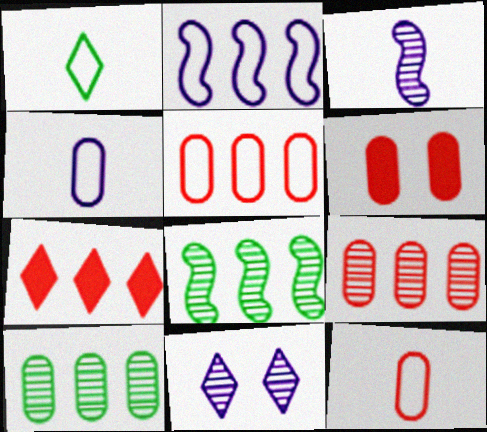[[1, 7, 11], 
[2, 7, 10], 
[4, 6, 10], 
[6, 9, 12]]